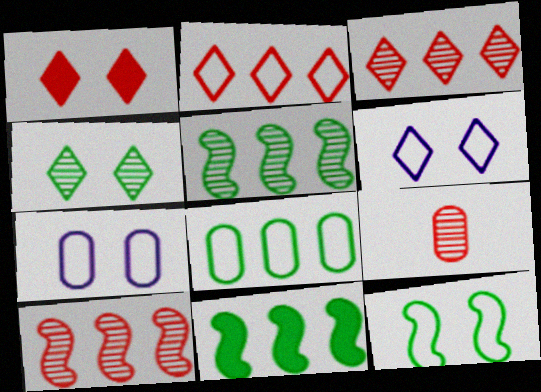[[1, 4, 6], 
[6, 9, 11]]